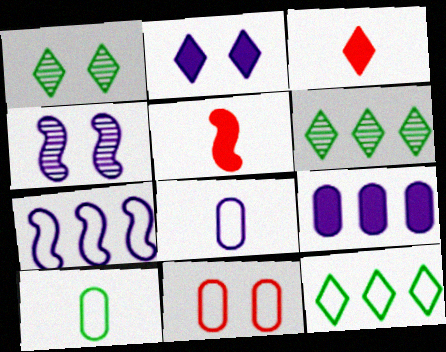[]